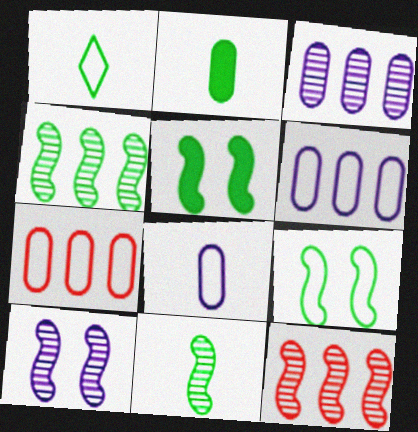[[1, 2, 11], 
[10, 11, 12]]